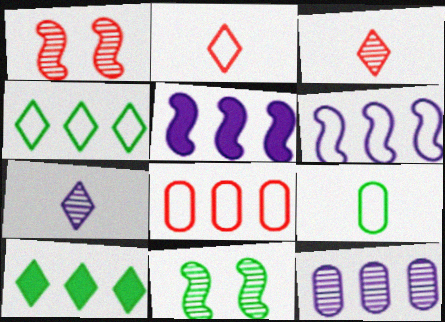[[3, 11, 12], 
[4, 6, 8], 
[9, 10, 11]]